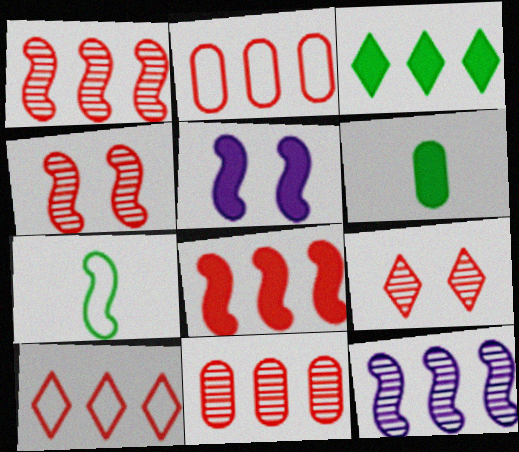[[1, 5, 7], 
[2, 3, 12], 
[8, 10, 11]]